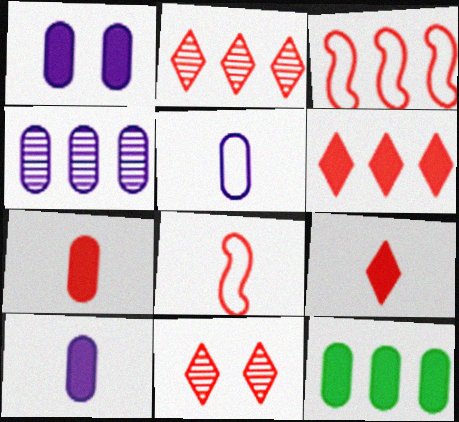[[1, 4, 5], 
[1, 7, 12], 
[3, 7, 11]]